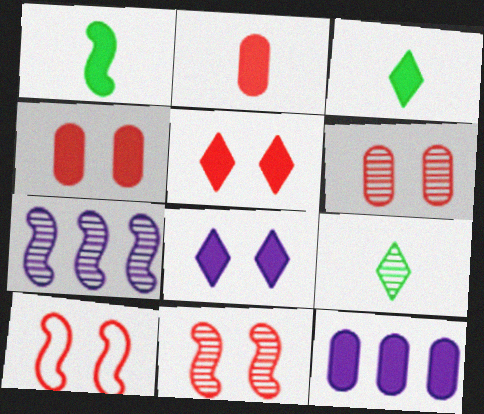[[1, 5, 12], 
[1, 7, 10], 
[5, 6, 10], 
[6, 7, 9], 
[9, 10, 12]]